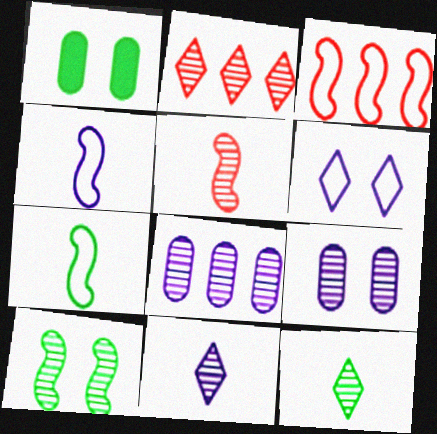[[1, 2, 4], 
[1, 3, 11]]